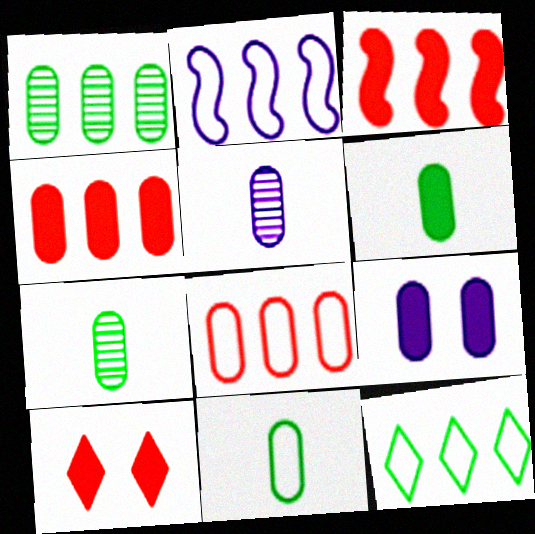[[2, 7, 10], 
[2, 8, 12], 
[4, 6, 9], 
[6, 7, 11], 
[7, 8, 9]]